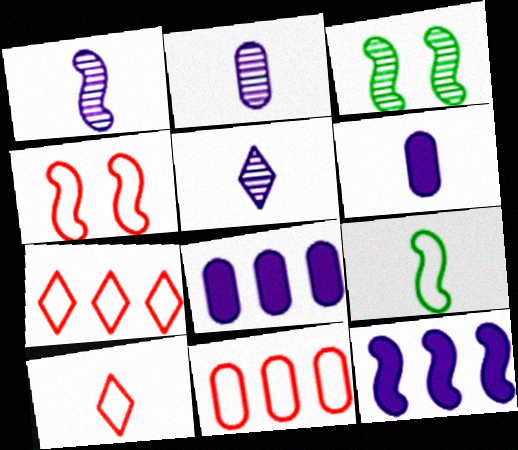[[1, 2, 5], 
[3, 6, 7], 
[3, 8, 10], 
[4, 10, 11]]